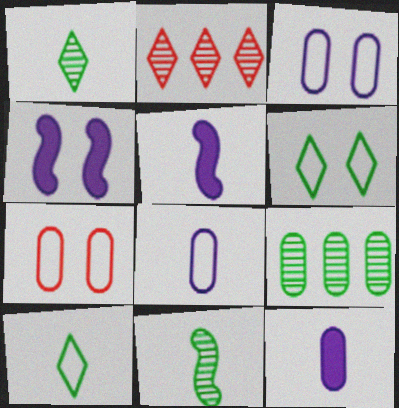[[7, 9, 12]]